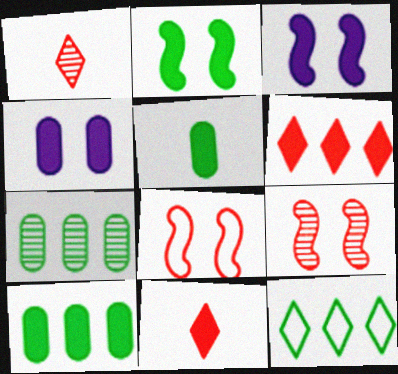[[3, 5, 6], 
[3, 10, 11]]